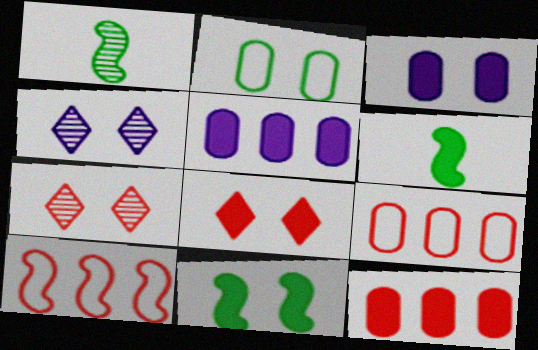[[3, 8, 11], 
[4, 6, 9], 
[5, 6, 8]]